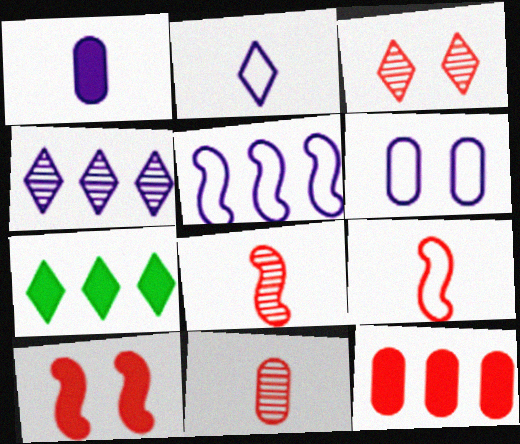[[1, 7, 10], 
[2, 3, 7], 
[2, 5, 6], 
[3, 9, 12], 
[6, 7, 8]]